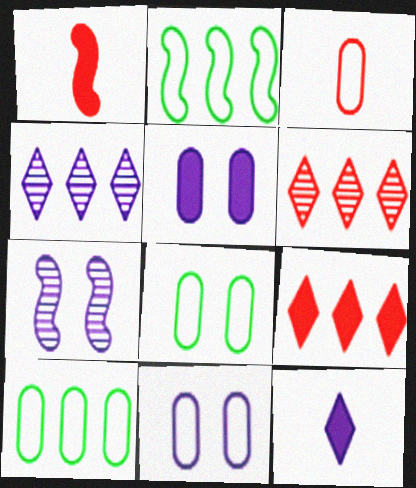[[1, 2, 7], 
[1, 4, 8], 
[3, 10, 11]]